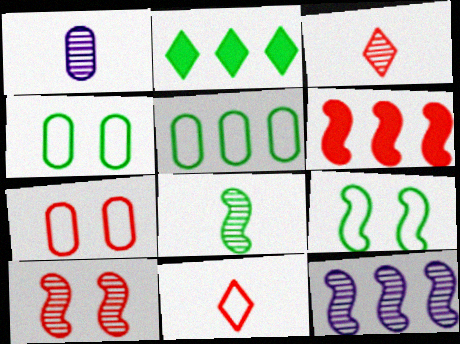[[1, 3, 8], 
[2, 4, 8], 
[3, 6, 7], 
[8, 10, 12]]